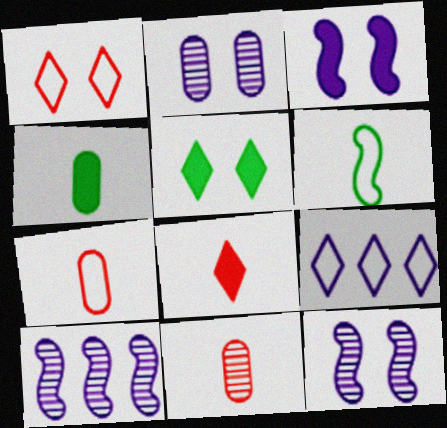[[1, 4, 10], 
[5, 7, 10]]